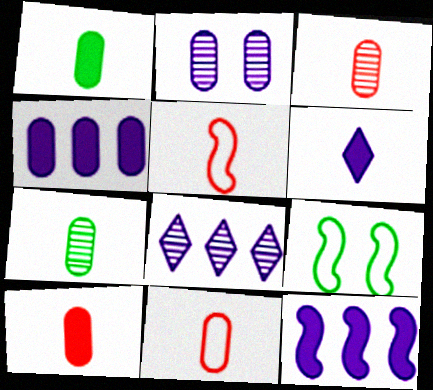[[3, 10, 11], 
[5, 6, 7], 
[8, 9, 10]]